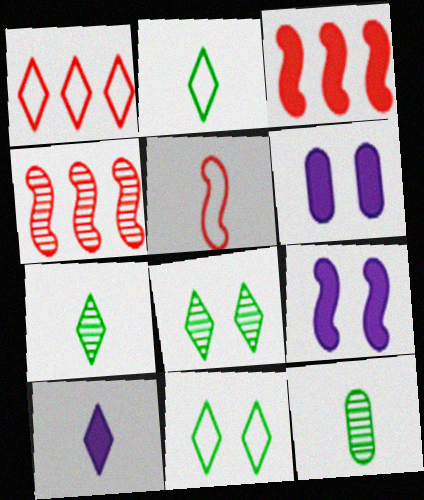[[1, 8, 10], 
[1, 9, 12], 
[2, 4, 6], 
[5, 10, 12]]